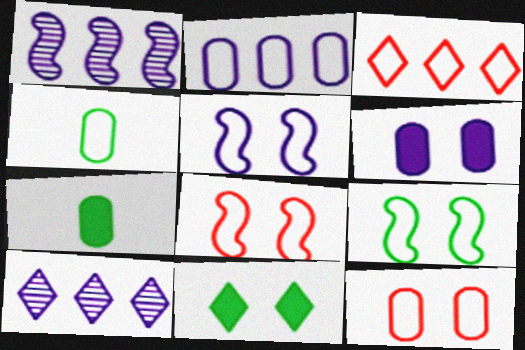[[2, 4, 12], 
[3, 4, 5], 
[5, 8, 9], 
[7, 8, 10]]